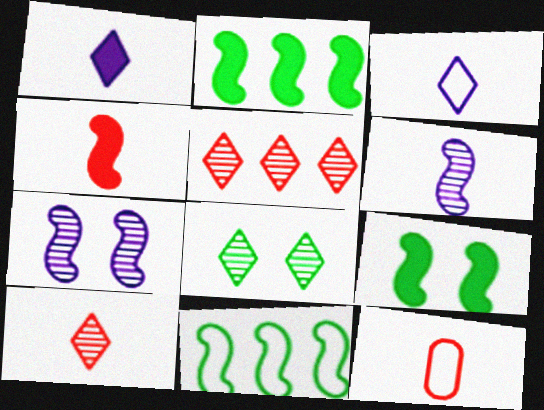[[4, 7, 11], 
[4, 10, 12]]